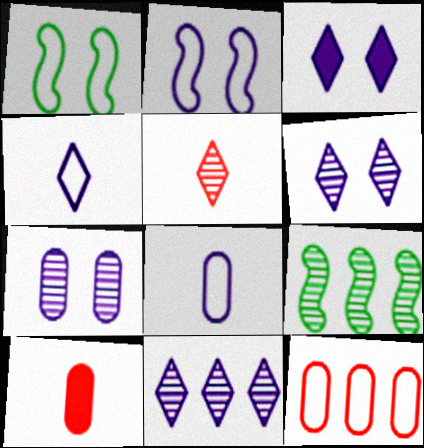[[1, 4, 12], 
[1, 10, 11], 
[2, 3, 7], 
[3, 4, 11], 
[5, 7, 9]]